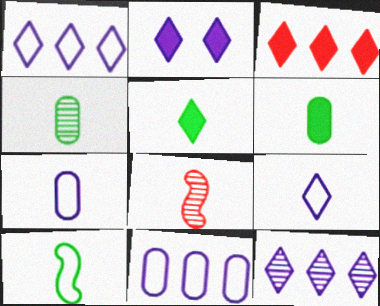[[2, 3, 5], 
[2, 9, 12], 
[4, 5, 10], 
[5, 7, 8], 
[6, 8, 9]]